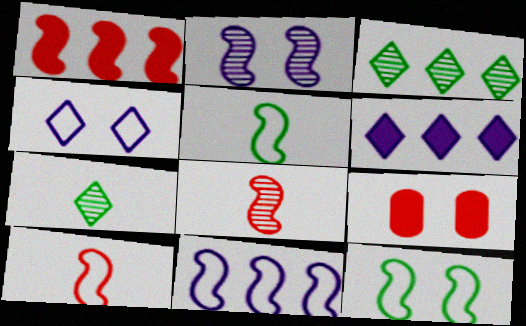[[1, 2, 5], 
[7, 9, 11], 
[10, 11, 12]]